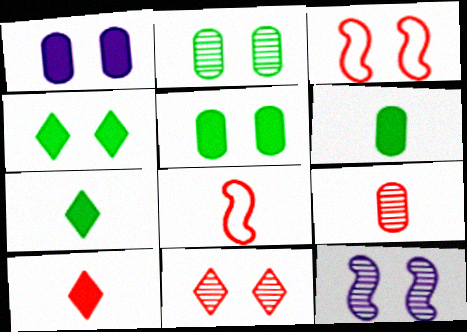[[2, 11, 12], 
[8, 9, 10]]